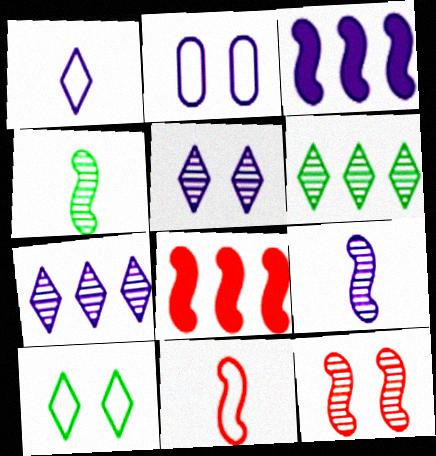[[8, 11, 12]]